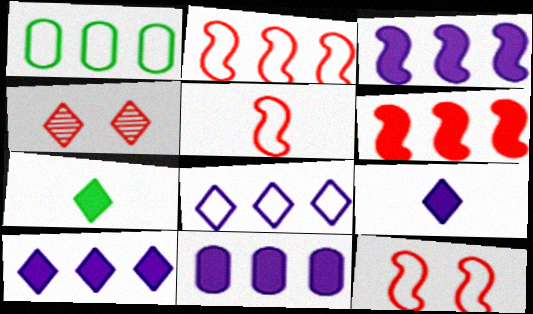[[1, 2, 8], 
[2, 5, 12], 
[3, 10, 11], 
[4, 7, 8]]